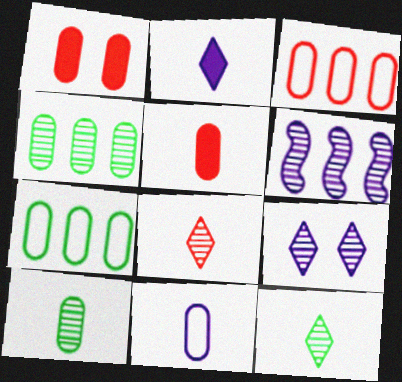[[1, 4, 11], 
[5, 10, 11]]